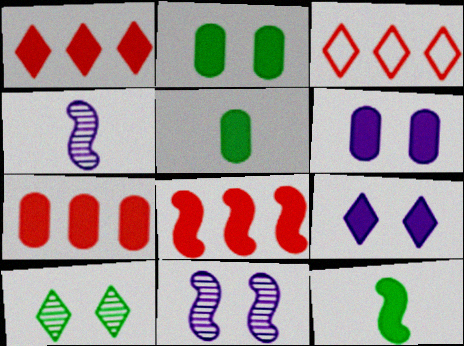[[1, 6, 12], 
[1, 7, 8], 
[2, 3, 4], 
[3, 5, 11], 
[5, 6, 7], 
[5, 8, 9], 
[7, 9, 12]]